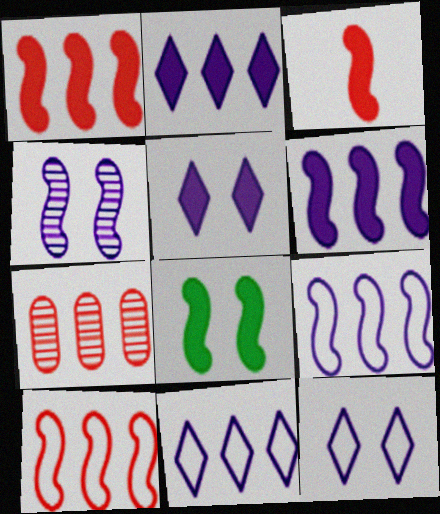[[3, 6, 8]]